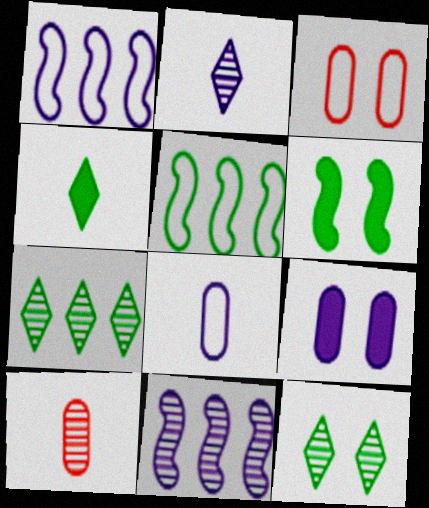[[1, 2, 9], 
[3, 4, 11], 
[10, 11, 12]]